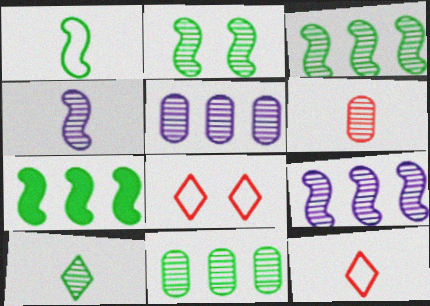[[1, 2, 7], 
[2, 10, 11], 
[4, 6, 10]]